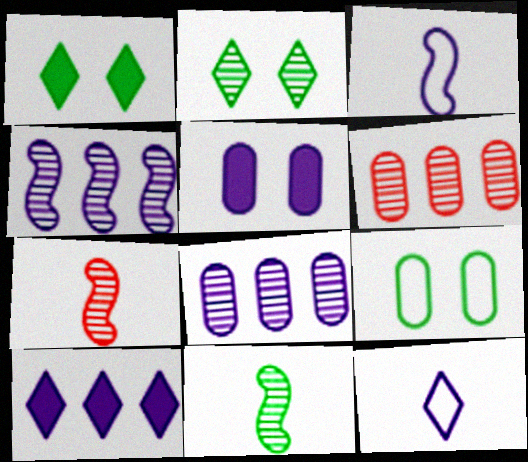[[1, 3, 6], 
[2, 7, 8], 
[4, 5, 12], 
[7, 9, 10]]